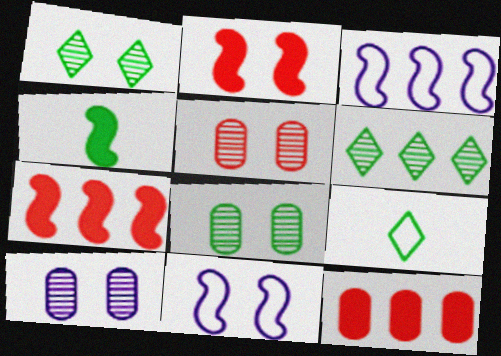[[3, 6, 12], 
[5, 8, 10], 
[7, 9, 10]]